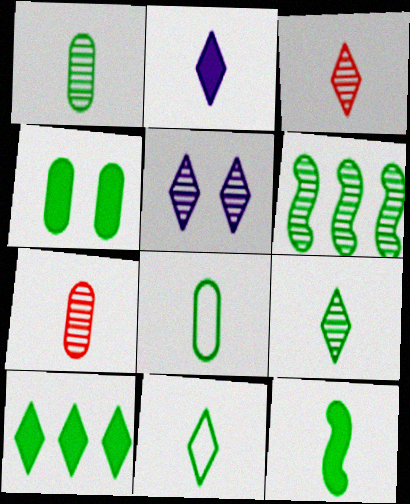[[1, 11, 12], 
[2, 3, 11], 
[4, 6, 11], 
[4, 10, 12], 
[5, 6, 7], 
[8, 9, 12]]